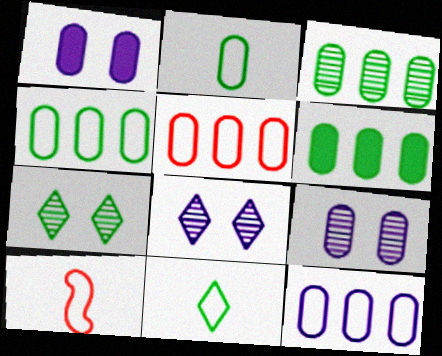[[3, 4, 6], 
[4, 5, 12], 
[6, 8, 10]]